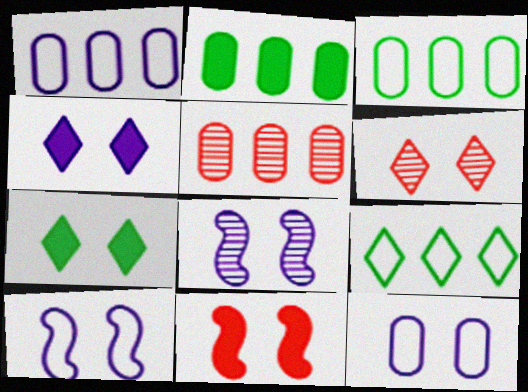[[1, 2, 5], 
[4, 8, 12]]